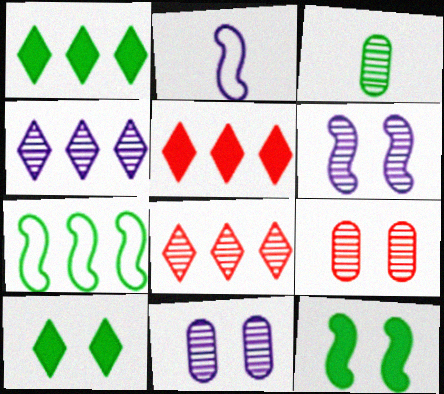[[1, 2, 9], 
[3, 6, 8], 
[3, 7, 10]]